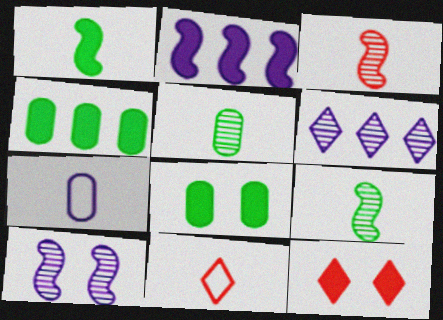[[4, 10, 11]]